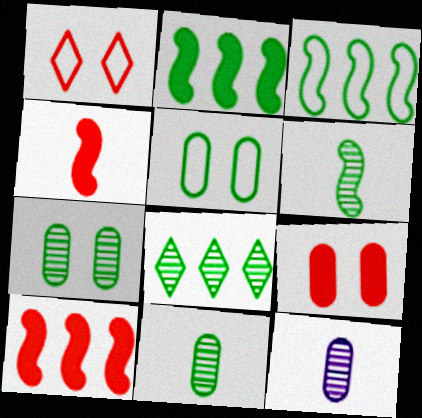[[1, 2, 12], 
[6, 7, 8]]